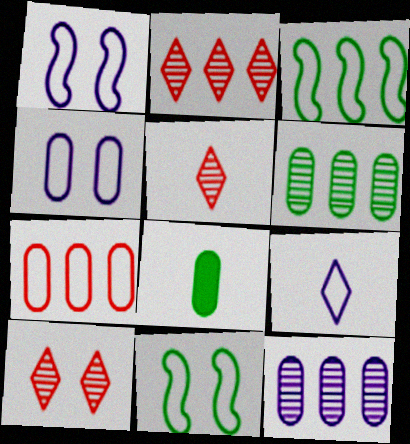[[1, 2, 8], 
[2, 5, 10], 
[7, 9, 11]]